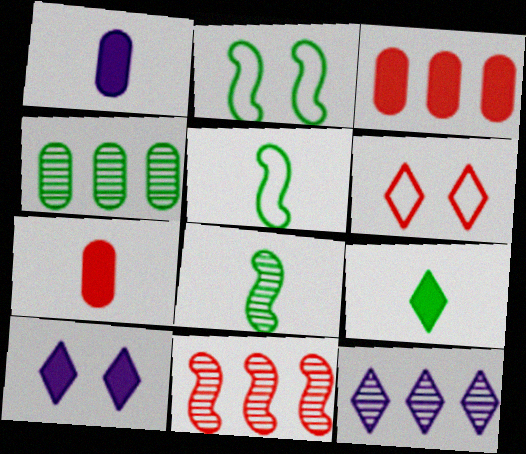[[2, 4, 9], 
[2, 7, 12], 
[4, 11, 12], 
[6, 7, 11], 
[6, 9, 12]]